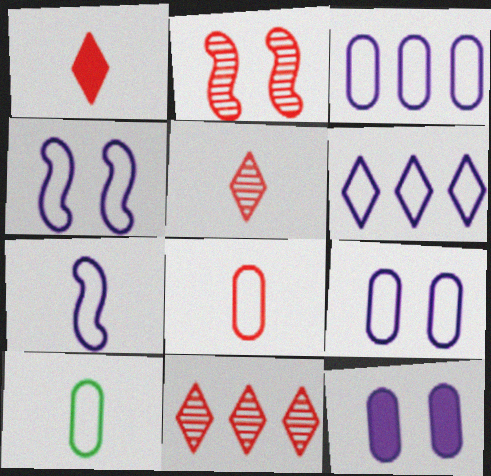[[6, 7, 9]]